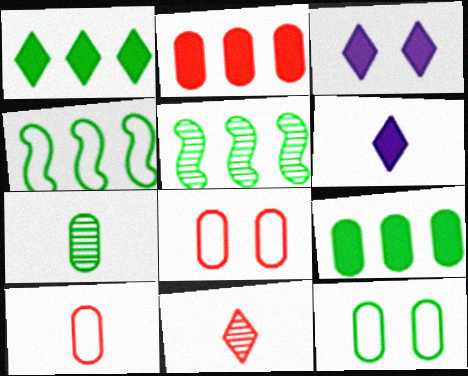[[3, 5, 10], 
[5, 6, 8], 
[7, 9, 12]]